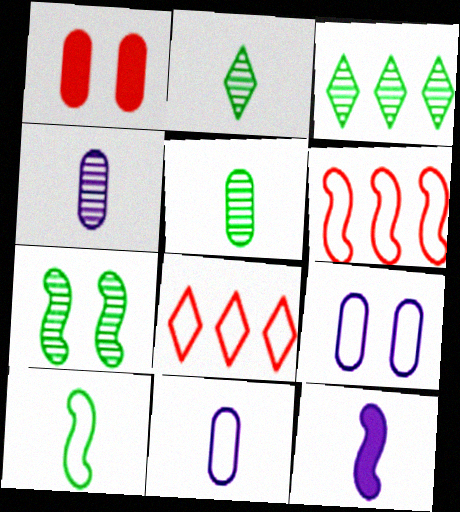[[3, 5, 7], 
[6, 7, 12], 
[8, 9, 10]]